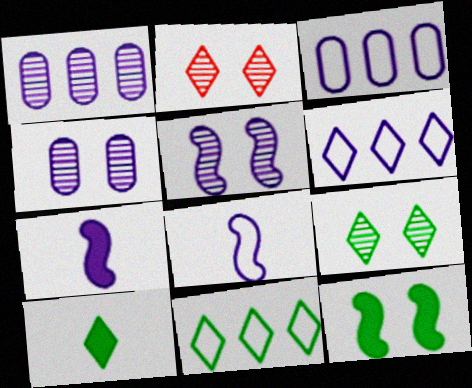[[2, 6, 10], 
[4, 6, 7], 
[9, 10, 11]]